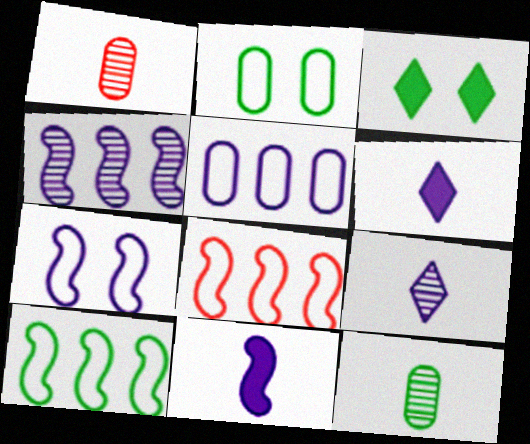[[3, 10, 12], 
[4, 7, 11]]